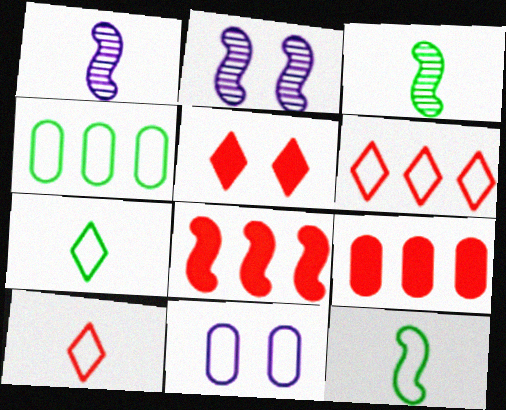[[1, 4, 5], 
[2, 7, 9], 
[2, 8, 12], 
[6, 11, 12]]